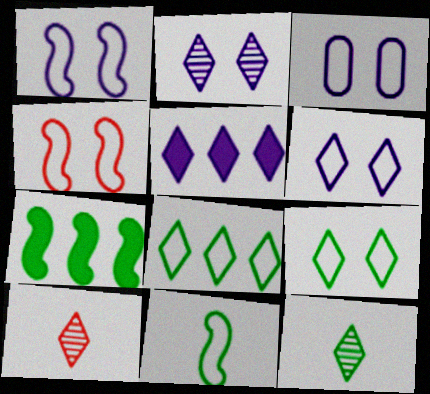[[1, 3, 6], 
[3, 4, 9], 
[3, 7, 10], 
[5, 9, 10]]